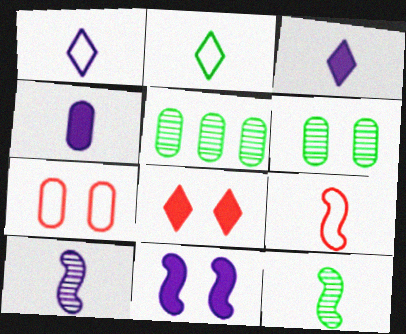[[1, 4, 10], 
[4, 5, 7]]